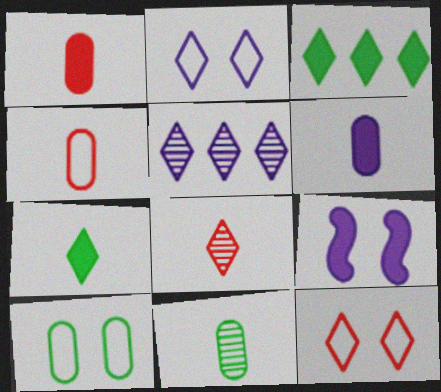[[1, 3, 9], 
[2, 3, 8], 
[4, 6, 11], 
[5, 7, 12]]